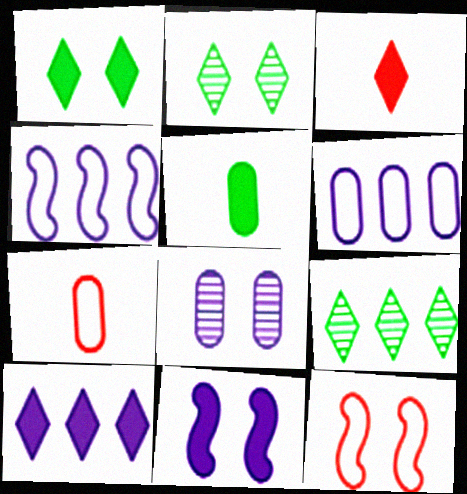[[1, 3, 10], 
[1, 8, 12], 
[7, 9, 11]]